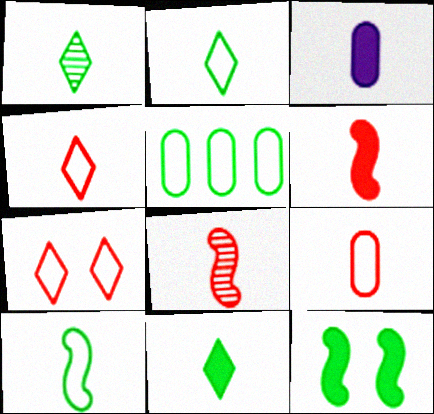[[1, 2, 11], 
[1, 5, 12], 
[2, 3, 8], 
[3, 6, 11]]